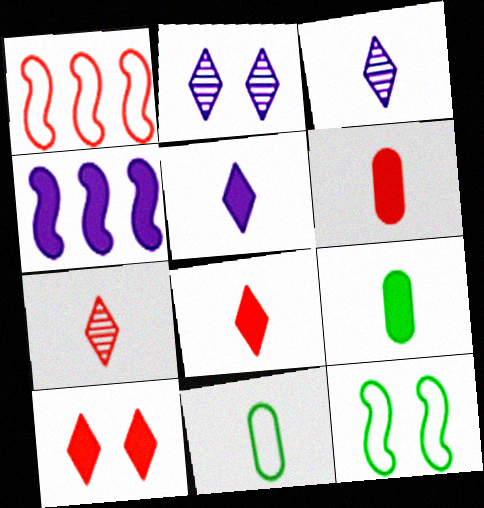[[1, 2, 9], 
[4, 9, 10]]